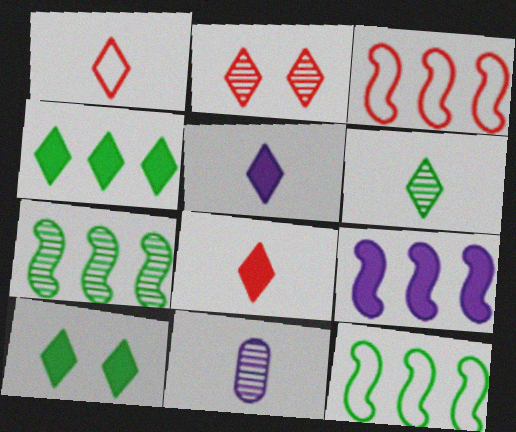[[1, 5, 6], 
[2, 7, 11], 
[3, 7, 9], 
[3, 10, 11]]